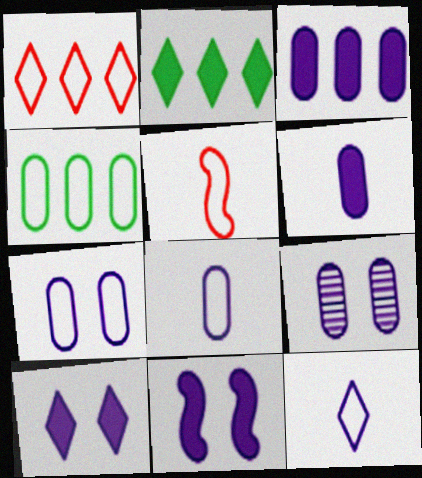[[2, 5, 9], 
[3, 8, 9]]